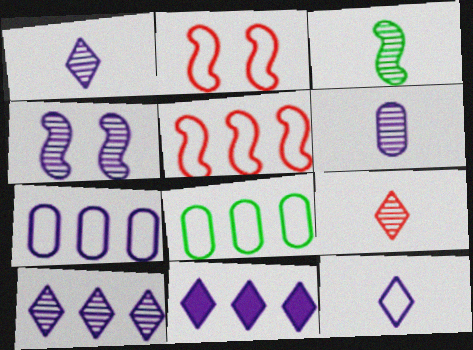[[2, 8, 12], 
[3, 6, 9], 
[4, 6, 10]]